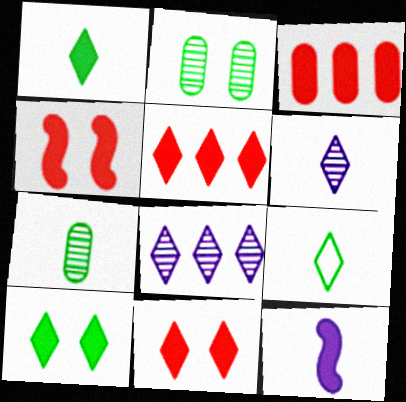[[3, 10, 12], 
[8, 9, 11]]